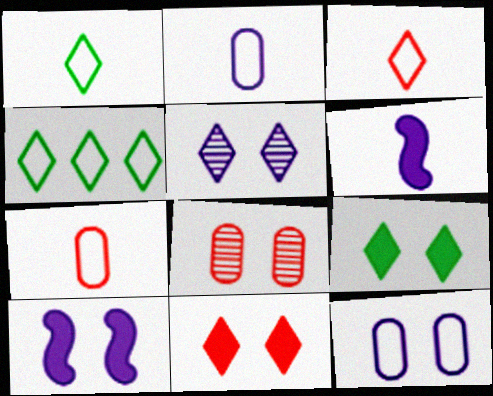[[4, 6, 8], 
[5, 10, 12]]